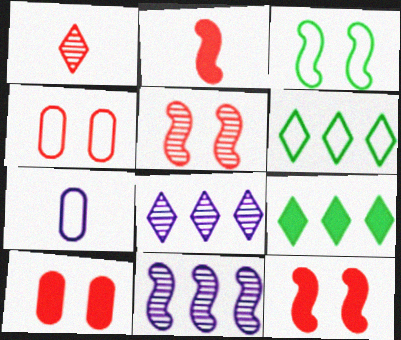[[2, 3, 11], 
[5, 7, 9]]